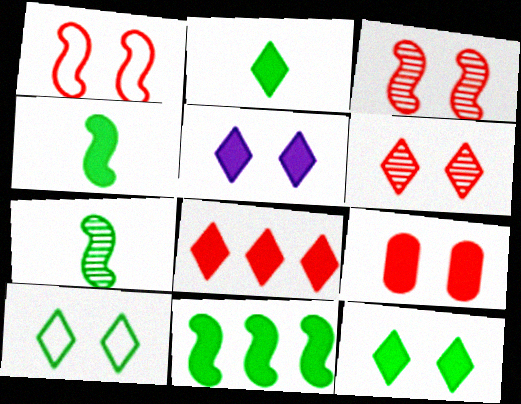[[1, 6, 9], 
[2, 5, 8], 
[5, 6, 10]]